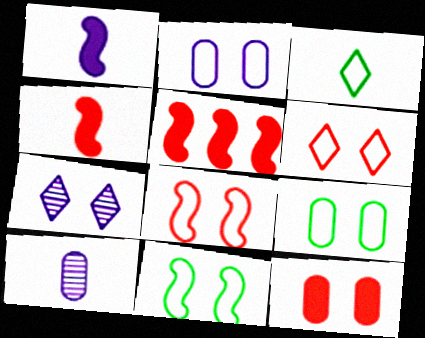[[2, 6, 11], 
[3, 4, 10], 
[7, 11, 12]]